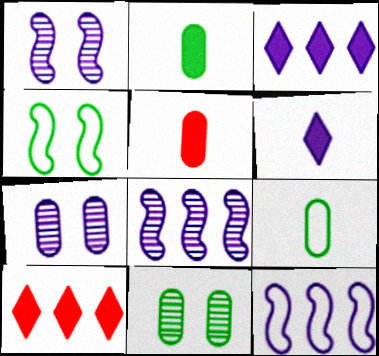[[1, 9, 10], 
[6, 7, 12]]